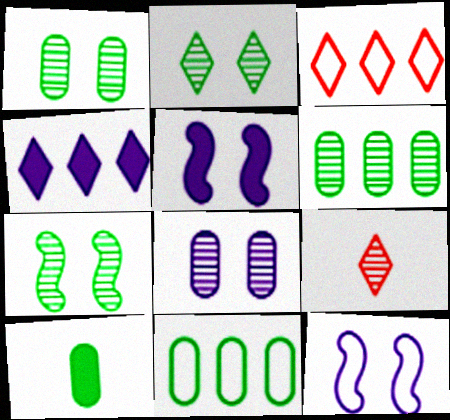[[1, 2, 7], 
[1, 10, 11], 
[5, 9, 11]]